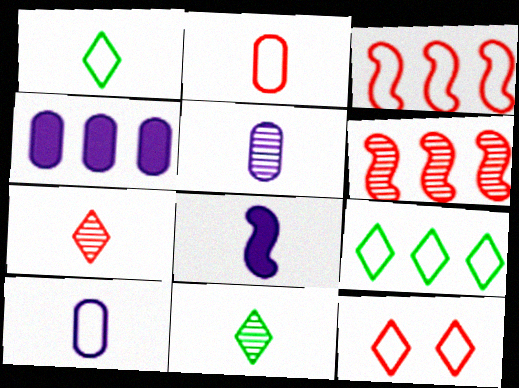[[2, 3, 12], 
[2, 8, 11], 
[4, 6, 9]]